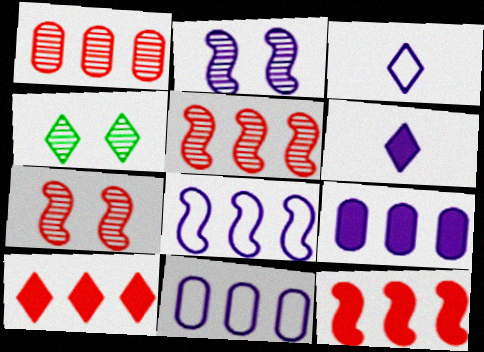[[2, 3, 9], 
[2, 6, 11], 
[3, 4, 10]]